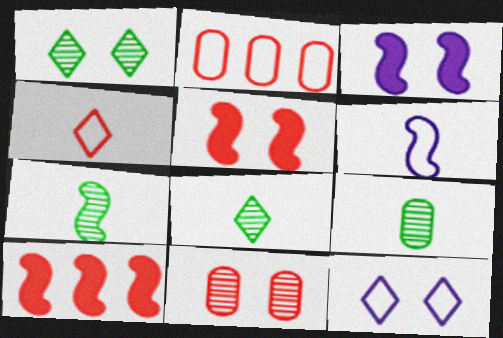[[2, 3, 8], 
[4, 10, 11], 
[7, 8, 9], 
[9, 10, 12]]